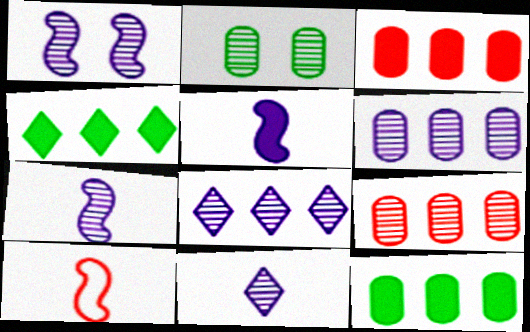[[1, 6, 11]]